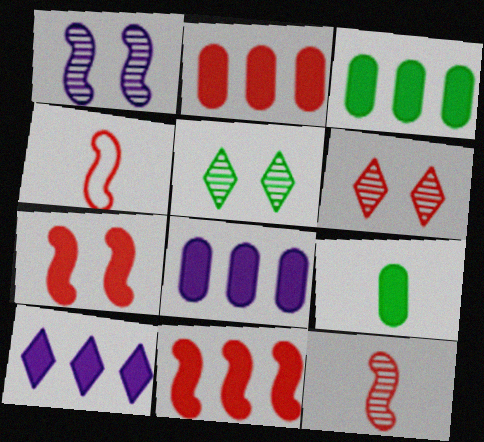[[2, 3, 8], 
[2, 4, 6], 
[3, 10, 11], 
[4, 5, 8], 
[7, 9, 10]]